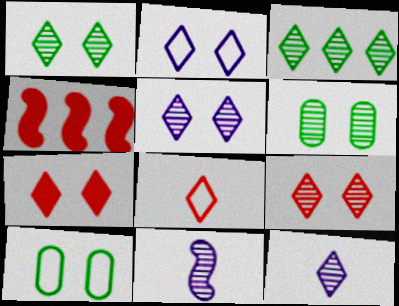[[1, 2, 7], 
[1, 5, 9], 
[3, 9, 12], 
[4, 10, 12]]